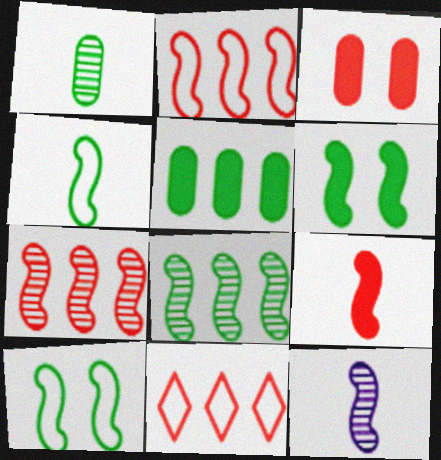[[2, 6, 12], 
[4, 6, 8], 
[4, 9, 12]]